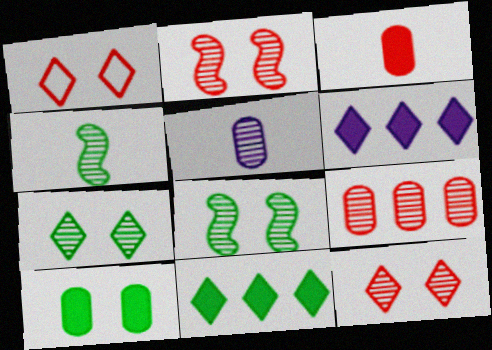[]